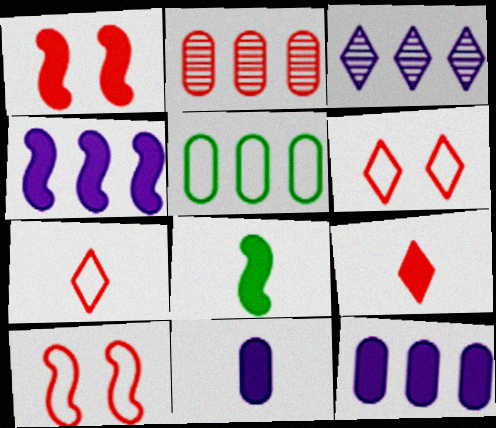[[1, 2, 7], 
[1, 4, 8], 
[2, 5, 12], 
[2, 9, 10], 
[8, 9, 11]]